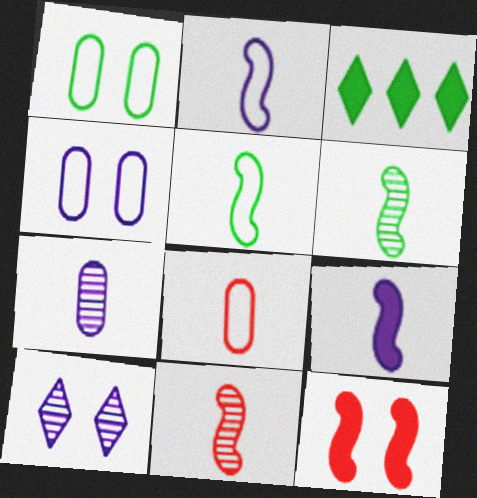[[1, 3, 6], 
[1, 10, 12], 
[3, 4, 11], 
[5, 9, 11]]